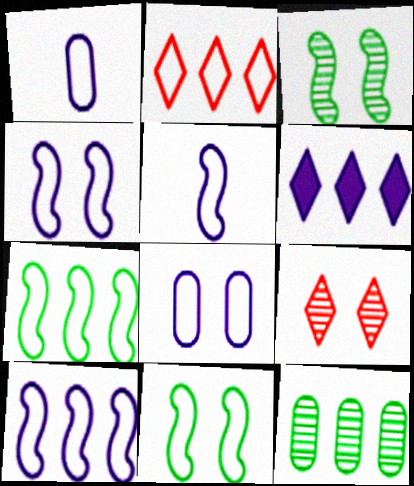[[1, 2, 11], 
[4, 5, 10]]